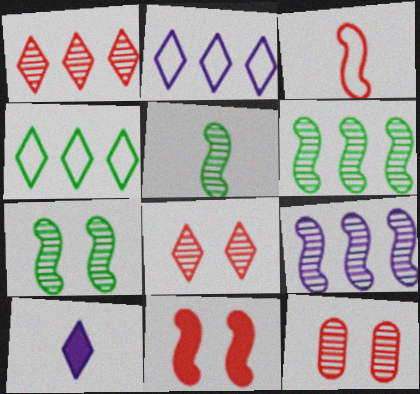[[4, 8, 10], 
[5, 6, 7]]